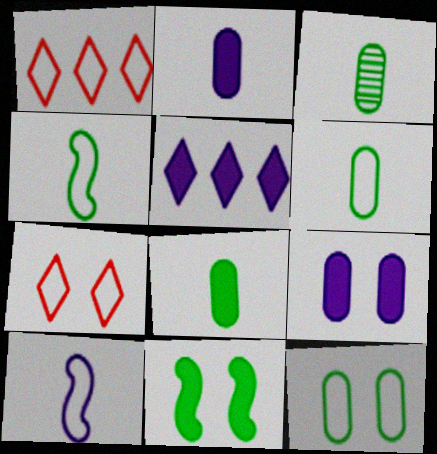[[1, 10, 12], 
[3, 6, 8]]